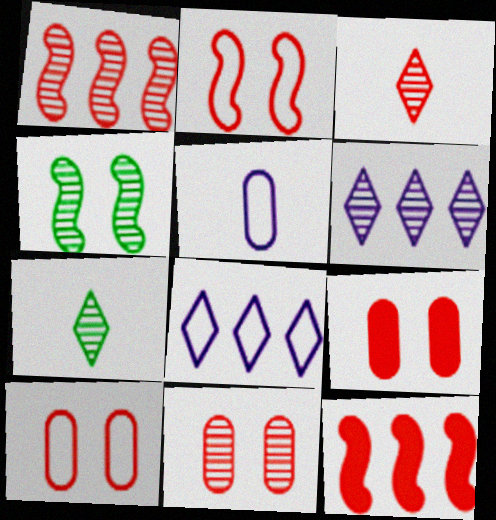[[1, 3, 11], 
[3, 10, 12], 
[9, 10, 11]]